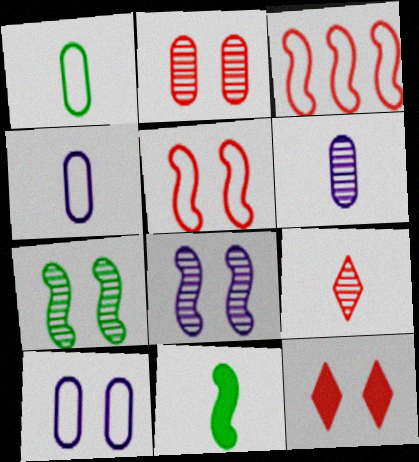[[2, 5, 12], 
[3, 8, 11], 
[4, 9, 11], 
[7, 10, 12]]